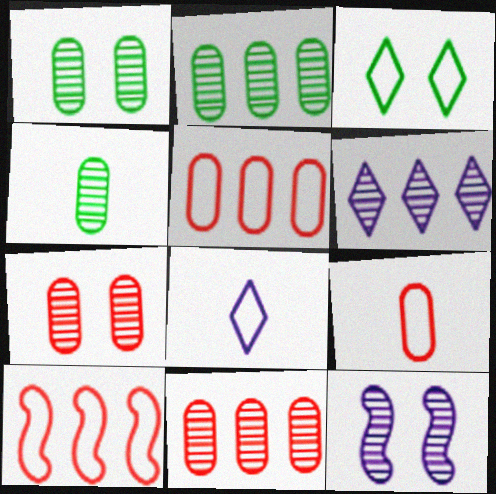[[1, 2, 4]]